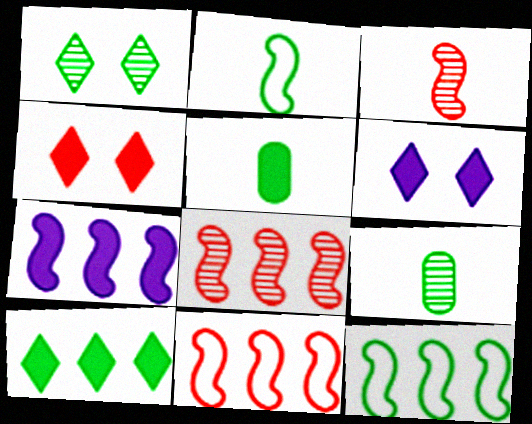[[1, 5, 12], 
[4, 5, 7], 
[6, 9, 11], 
[7, 8, 12]]